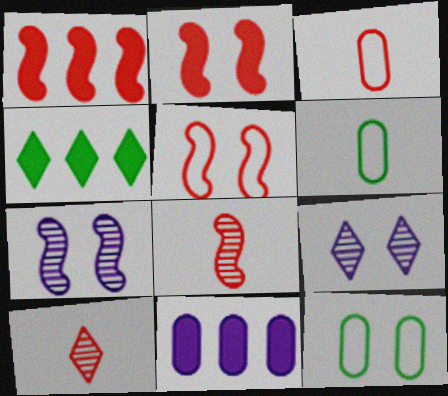[[1, 4, 11], 
[1, 5, 8], 
[1, 6, 9], 
[2, 9, 12], 
[3, 4, 7]]